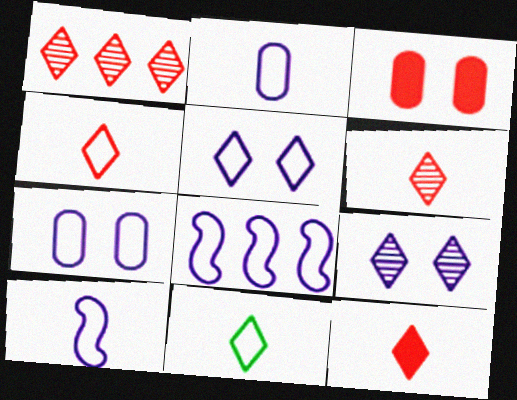[[2, 5, 8], 
[4, 6, 12]]